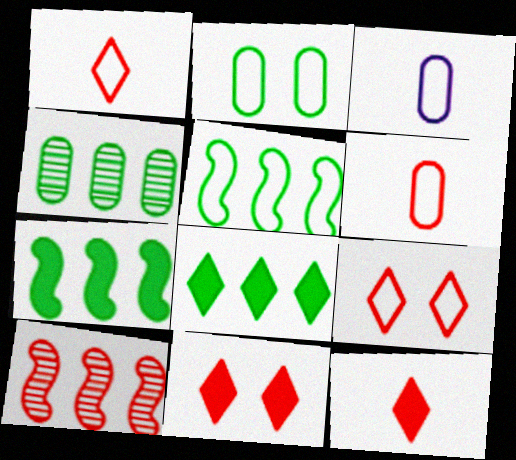[[3, 5, 9], 
[4, 5, 8], 
[6, 10, 11]]